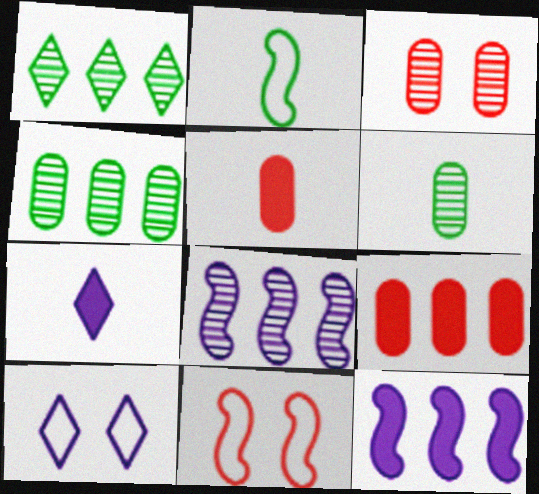[[4, 7, 11]]